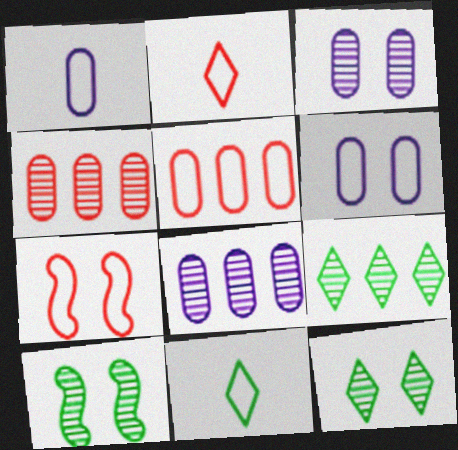[[2, 5, 7]]